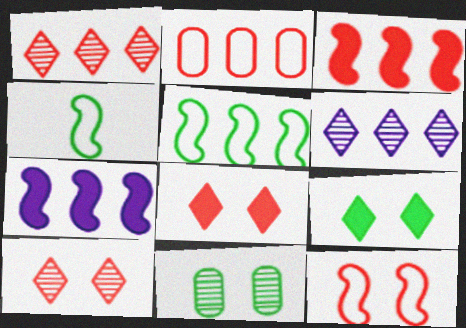[[1, 2, 3]]